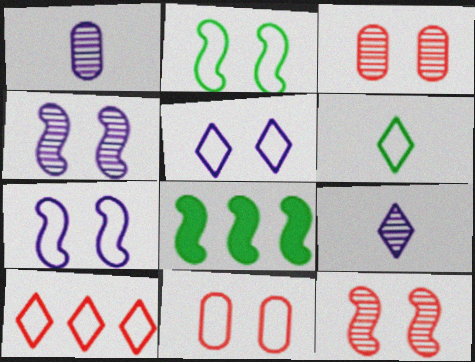[[2, 5, 11], 
[5, 6, 10], 
[8, 9, 11]]